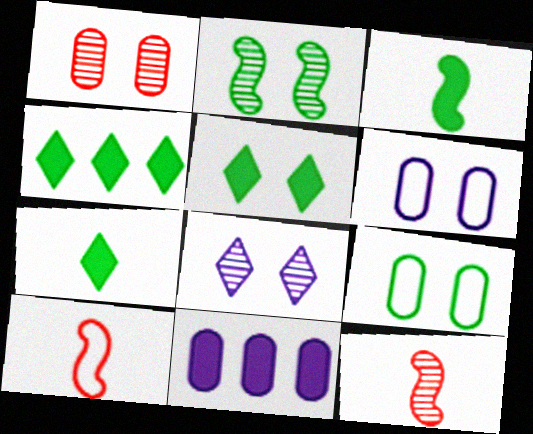[[1, 2, 8], 
[2, 5, 9], 
[4, 5, 7], 
[4, 6, 12]]